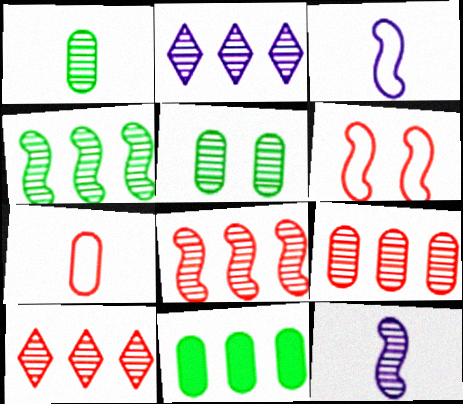[[2, 4, 9], 
[5, 10, 12], 
[8, 9, 10]]